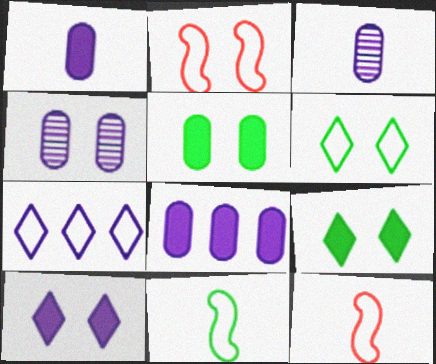[[2, 4, 9]]